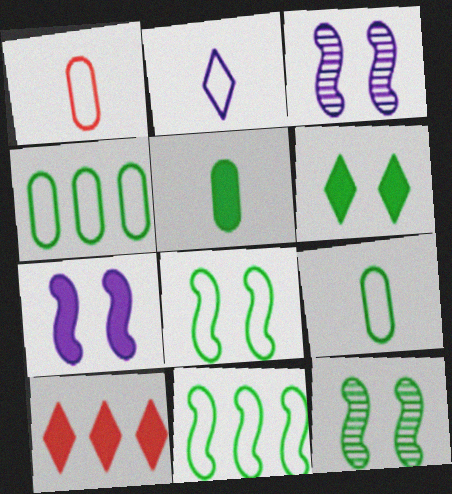[[3, 9, 10], 
[5, 7, 10]]